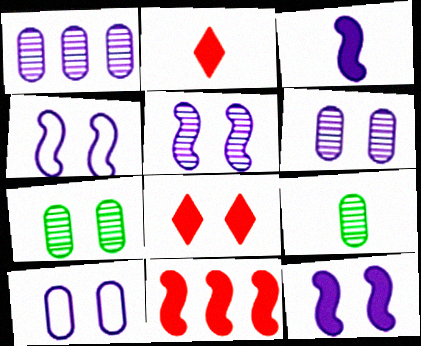[[4, 5, 12], 
[4, 7, 8]]